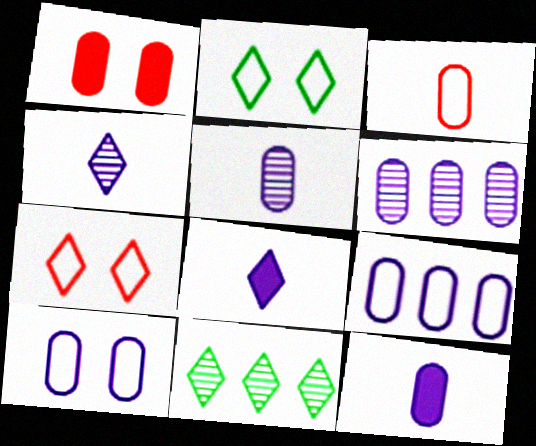[[6, 10, 12], 
[7, 8, 11]]